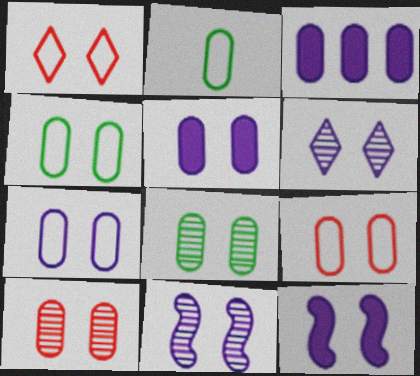[[1, 8, 12], 
[2, 3, 10], 
[4, 5, 10], 
[4, 7, 9], 
[5, 8, 9], 
[6, 7, 12]]